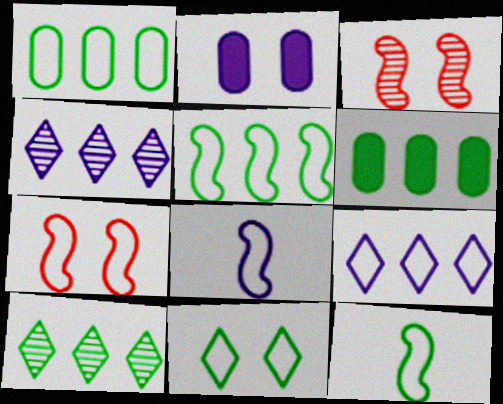[[1, 11, 12], 
[2, 3, 11], 
[2, 4, 8], 
[5, 6, 10], 
[5, 7, 8]]